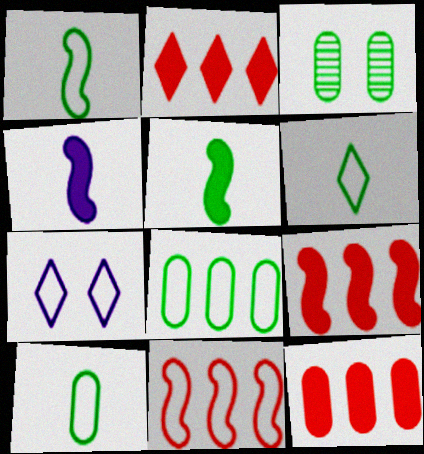[[1, 6, 10], 
[2, 9, 12], 
[7, 10, 11]]